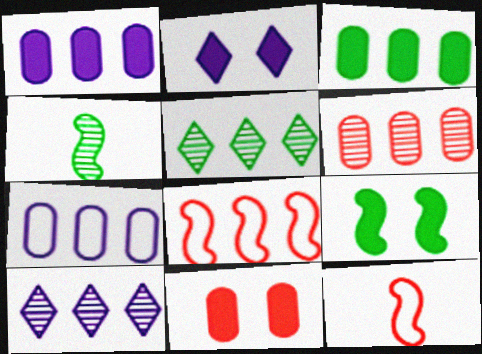[[1, 5, 8], 
[2, 9, 11], 
[3, 6, 7], 
[3, 8, 10]]